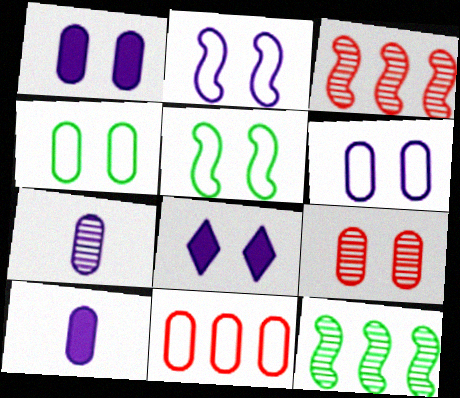[[1, 4, 9], 
[5, 8, 9]]